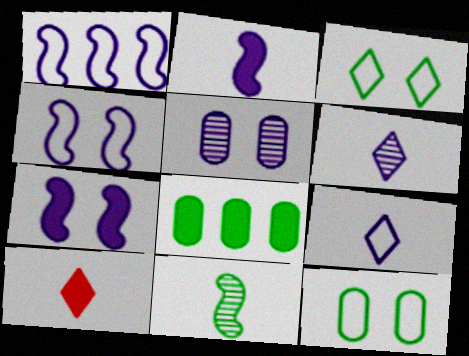[[3, 8, 11], 
[7, 8, 10]]